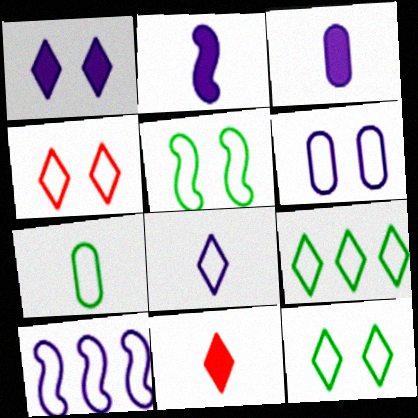[[4, 5, 6], 
[4, 7, 10], 
[4, 8, 9], 
[5, 7, 9], 
[6, 8, 10]]